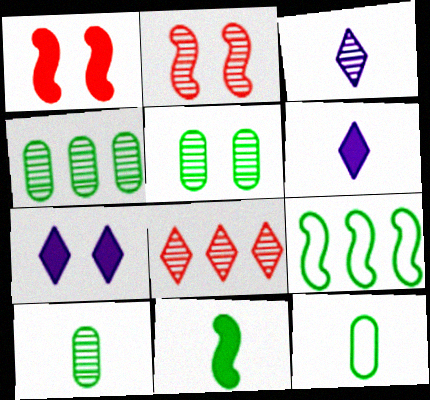[[2, 3, 4], 
[4, 5, 10]]